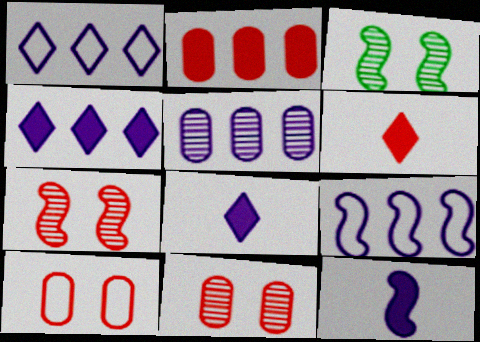[[4, 5, 9]]